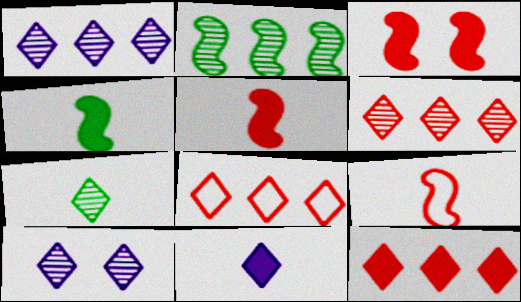[[6, 7, 10], 
[6, 8, 12]]